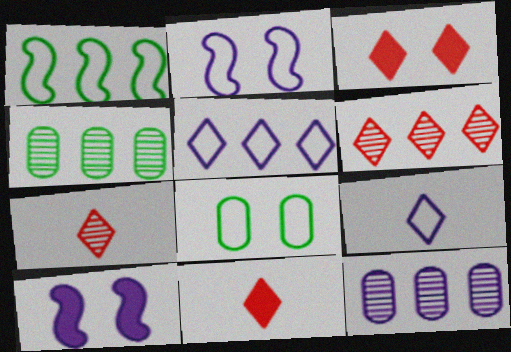[[2, 4, 11], 
[9, 10, 12]]